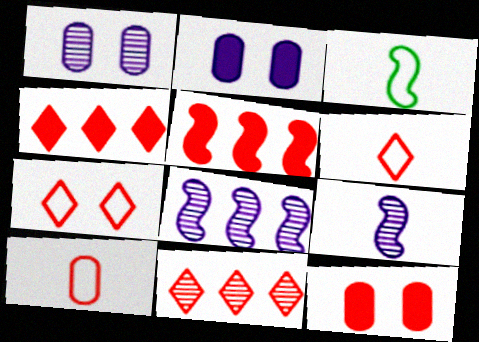[[1, 3, 4], 
[2, 3, 11]]